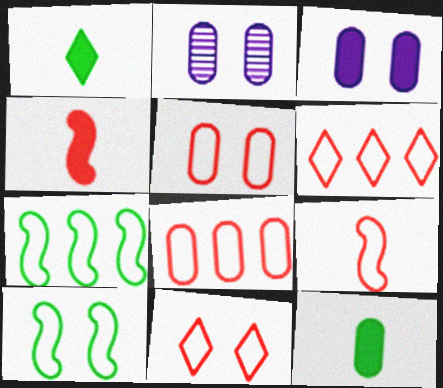[[2, 8, 12], 
[5, 6, 9], 
[8, 9, 11]]